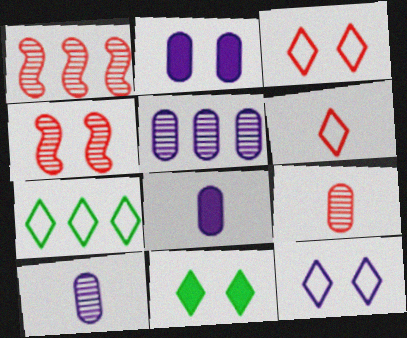[[4, 7, 8], 
[6, 7, 12]]